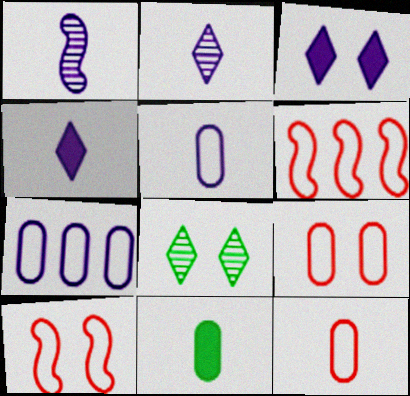[[1, 3, 7], 
[1, 4, 5]]